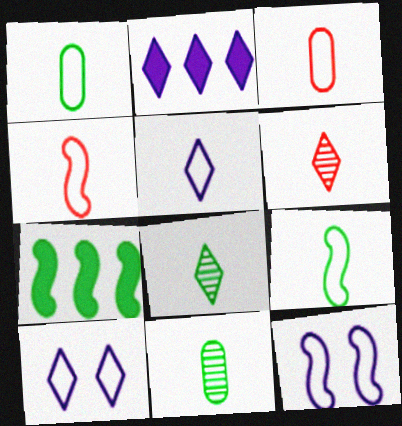[[1, 4, 5], 
[3, 5, 9]]